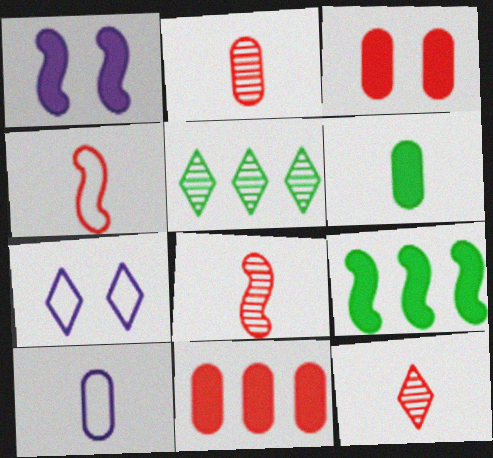[[2, 6, 10], 
[2, 7, 9], 
[2, 8, 12]]